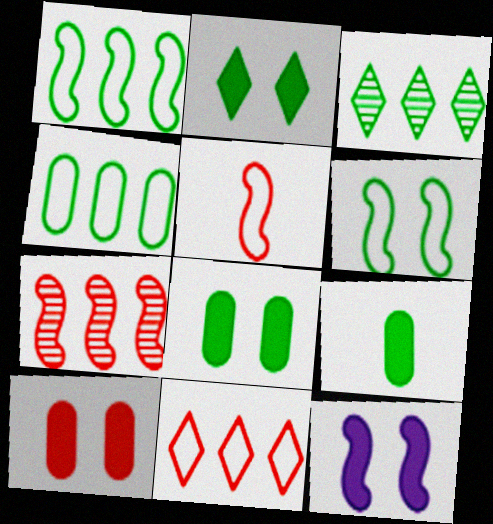[[2, 10, 12], 
[3, 6, 9]]